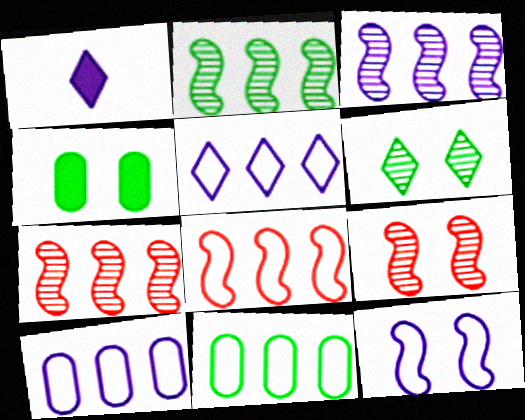[[1, 9, 11], 
[2, 3, 7], 
[5, 8, 11]]